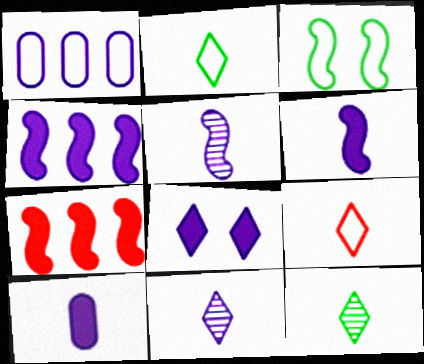[[1, 3, 9], 
[1, 5, 8], 
[3, 5, 7], 
[4, 8, 10]]